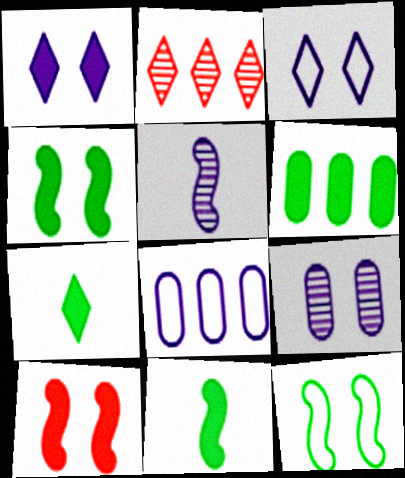[[1, 5, 8], 
[2, 3, 7], 
[4, 6, 7]]